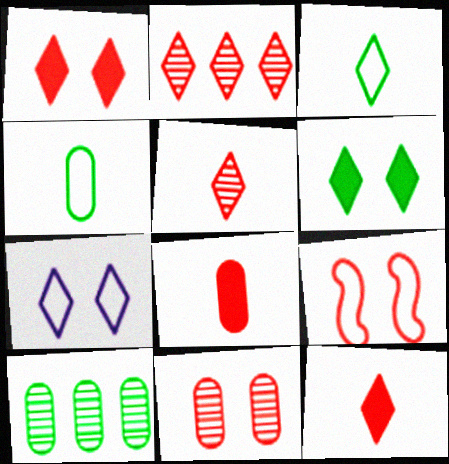[[1, 9, 11], 
[2, 8, 9]]